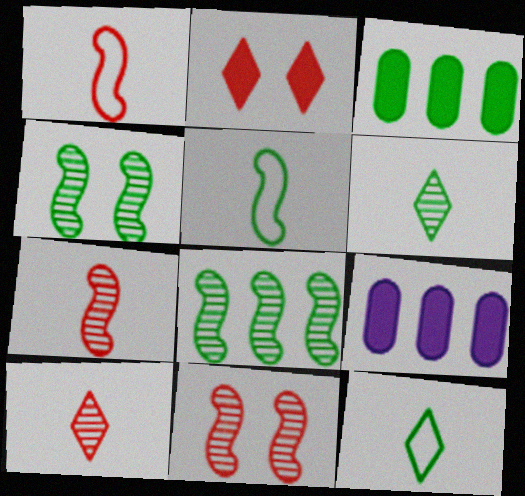[[3, 4, 12], 
[9, 11, 12]]